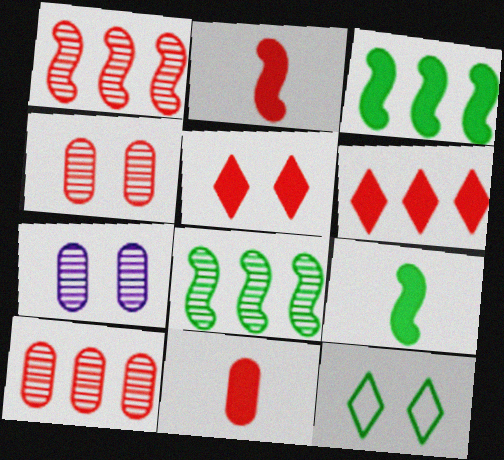[]